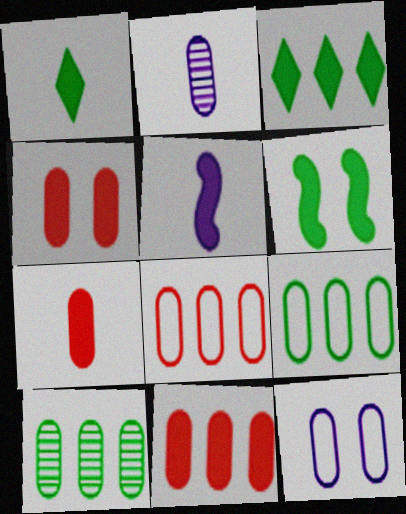[[1, 5, 7], 
[2, 4, 9], 
[3, 4, 5], 
[4, 7, 11], 
[7, 10, 12]]